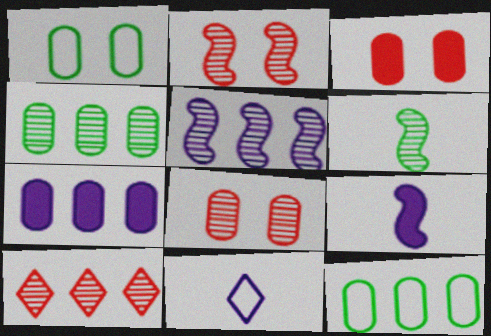[[1, 9, 10], 
[2, 5, 6], 
[4, 5, 10]]